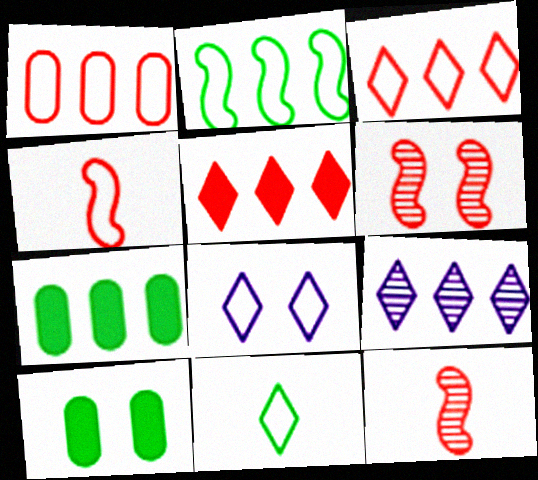[[3, 8, 11], 
[4, 9, 10], 
[6, 8, 10], 
[7, 8, 12]]